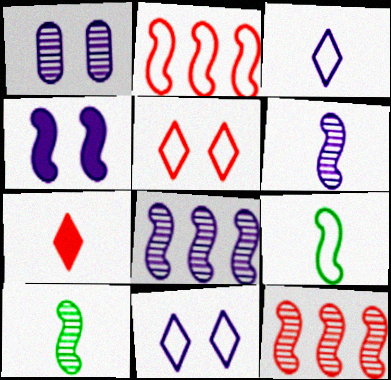[[1, 4, 11], 
[2, 4, 10], 
[4, 9, 12]]